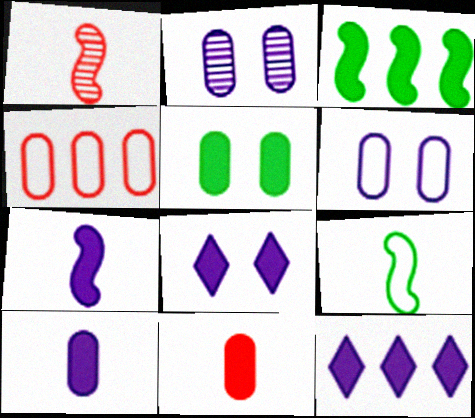[[1, 7, 9], 
[3, 8, 11]]